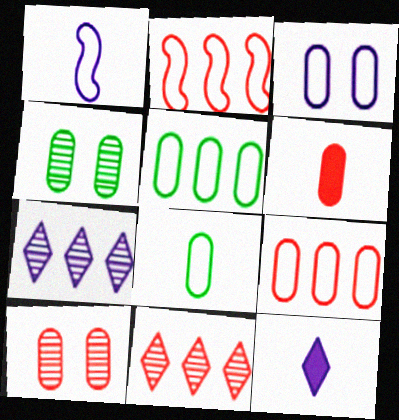[[2, 4, 12], 
[3, 8, 9], 
[6, 9, 10]]